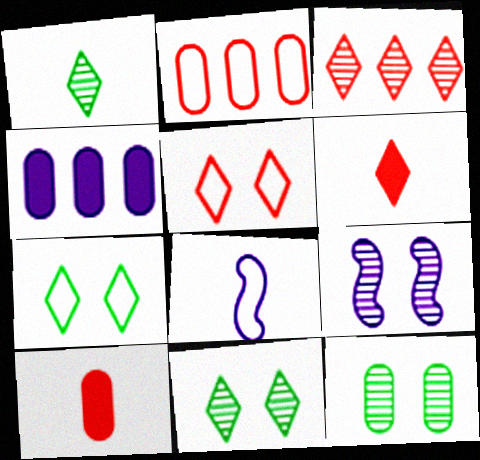[[1, 8, 10], 
[2, 7, 8], 
[3, 5, 6]]